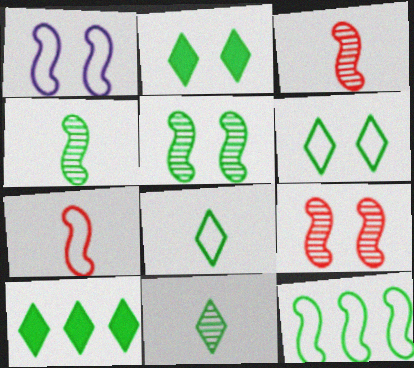[[1, 7, 12], 
[6, 10, 11]]